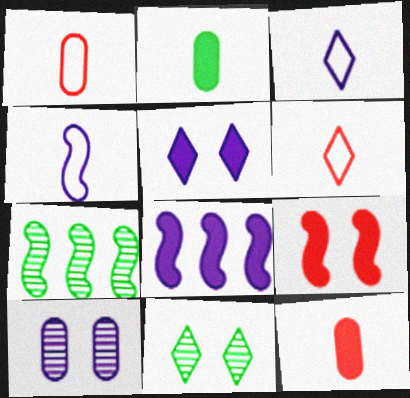[[1, 5, 7], 
[1, 8, 11], 
[3, 8, 10], 
[4, 7, 9]]